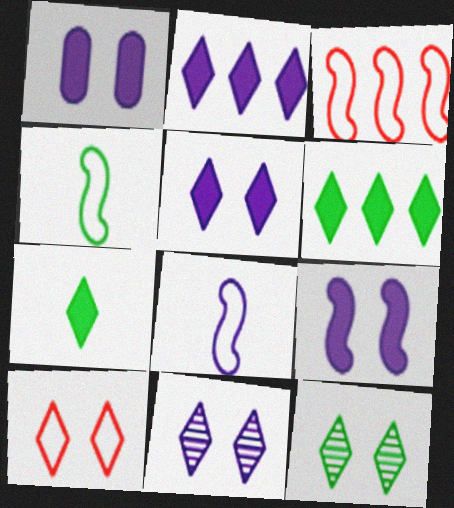[[1, 5, 9], 
[5, 10, 12]]